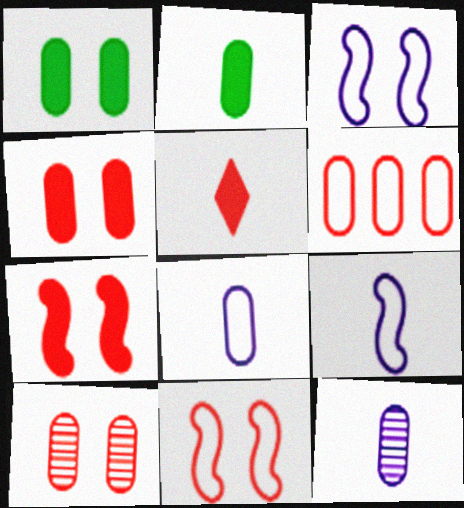[[1, 6, 12]]